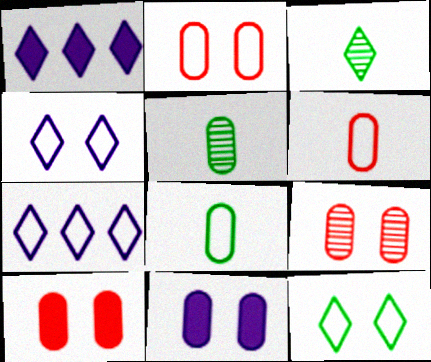[[2, 9, 10]]